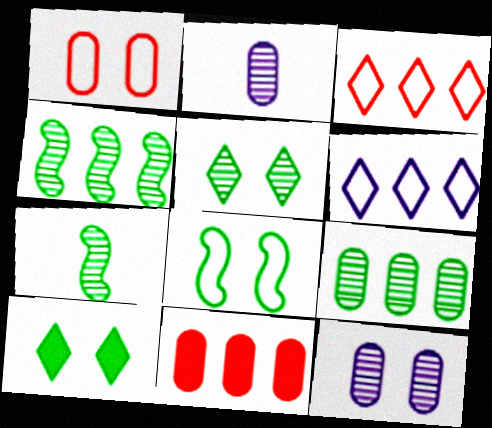[[4, 6, 11], 
[5, 7, 9]]